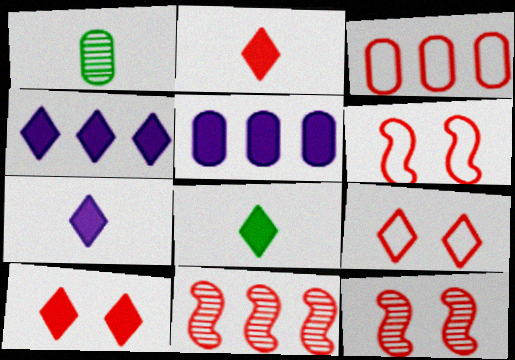[[1, 4, 6], 
[2, 3, 12], 
[2, 7, 8], 
[4, 8, 10]]